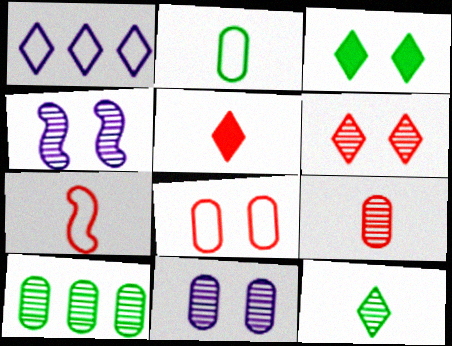[[3, 4, 8], 
[5, 7, 9], 
[9, 10, 11]]